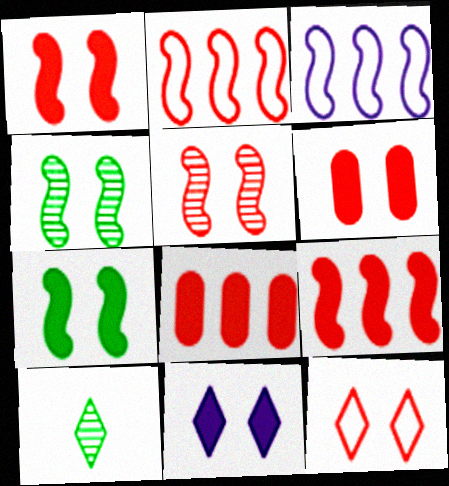[[3, 6, 10], 
[5, 6, 12], 
[6, 7, 11]]